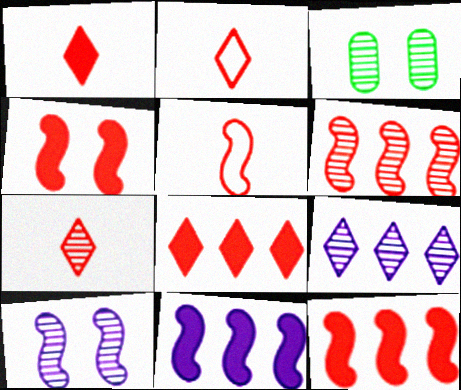[[1, 2, 7], 
[2, 3, 11], 
[4, 5, 6]]